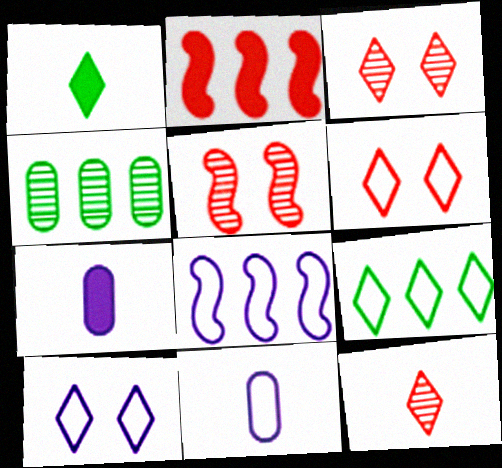[[5, 7, 9], 
[8, 10, 11]]